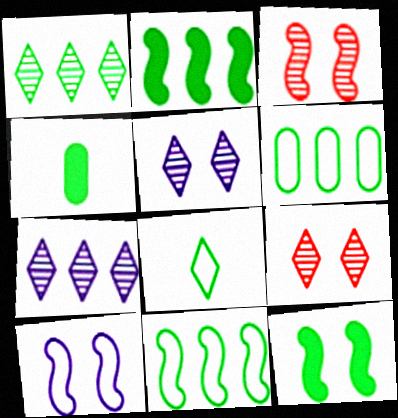[[1, 2, 6], 
[3, 10, 12]]